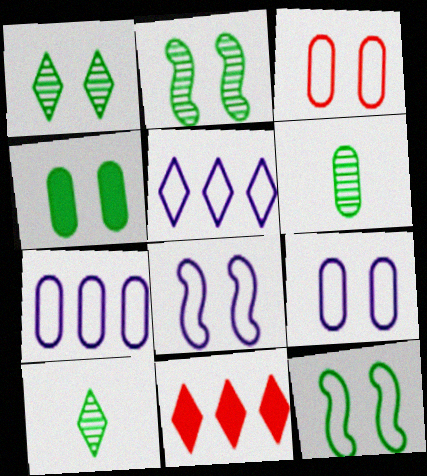[[1, 4, 12], 
[6, 8, 11]]